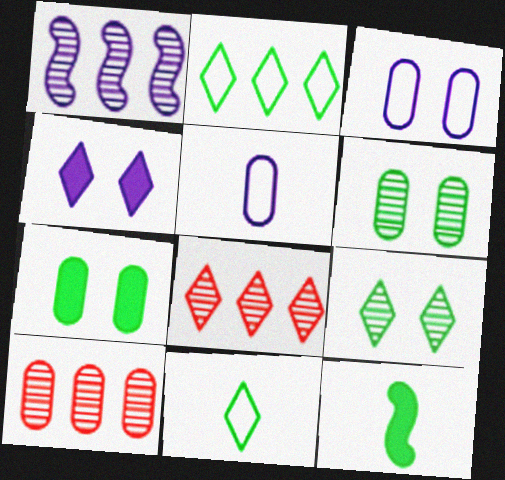[[1, 4, 5], 
[2, 6, 12], 
[3, 8, 12], 
[4, 8, 11], 
[5, 7, 10]]